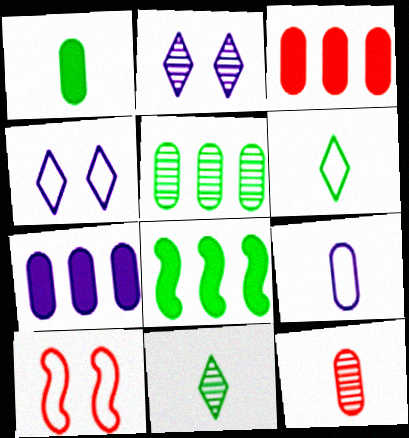[[1, 9, 12], 
[4, 8, 12], 
[7, 10, 11]]